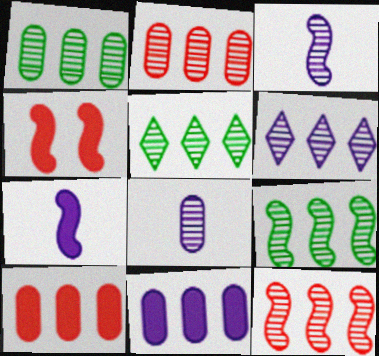[[1, 5, 9], 
[1, 6, 12], 
[2, 6, 9]]